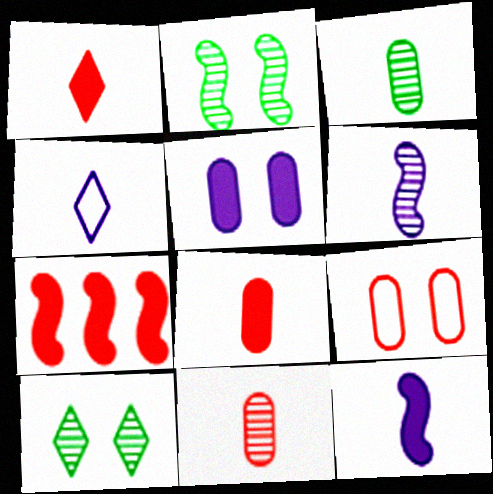[]